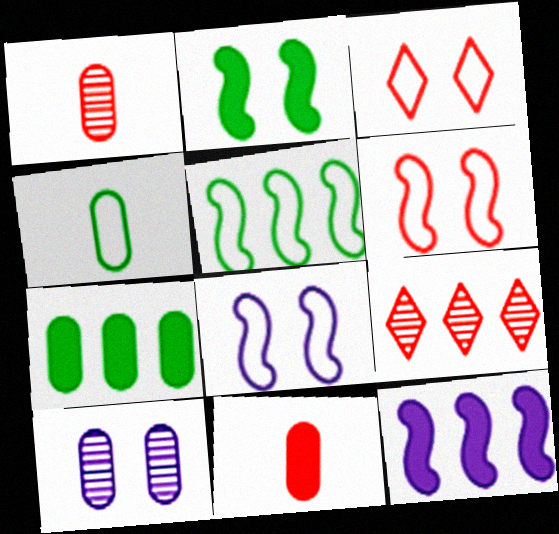[[2, 3, 10], 
[6, 9, 11]]